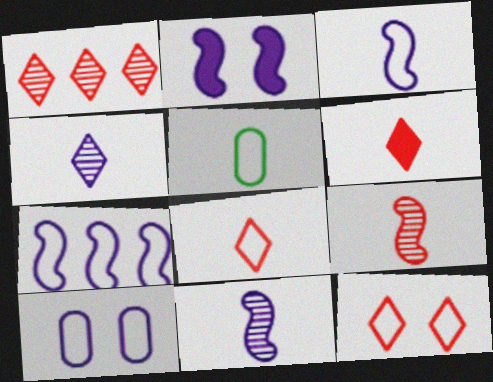[[1, 2, 5], 
[1, 6, 12], 
[2, 7, 11], 
[3, 5, 8], 
[5, 6, 11], 
[5, 7, 12]]